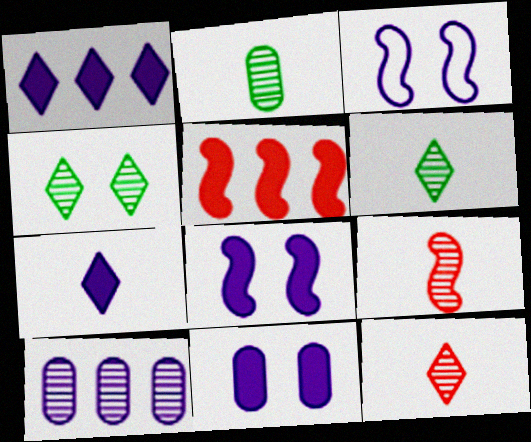[[3, 7, 10], 
[4, 9, 10]]